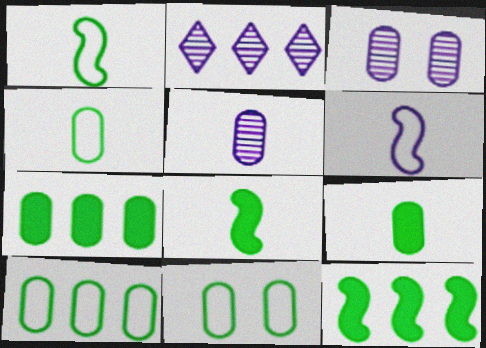[[4, 10, 11]]